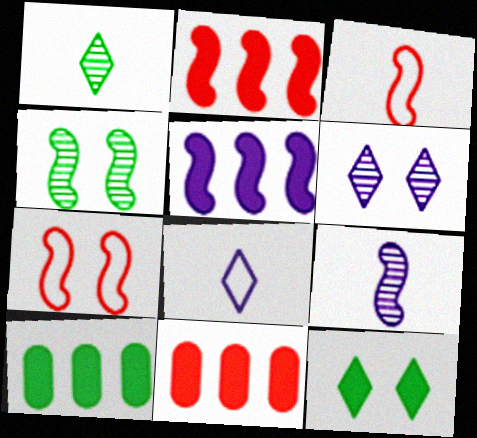[[3, 4, 5], 
[3, 6, 10], 
[4, 8, 11]]